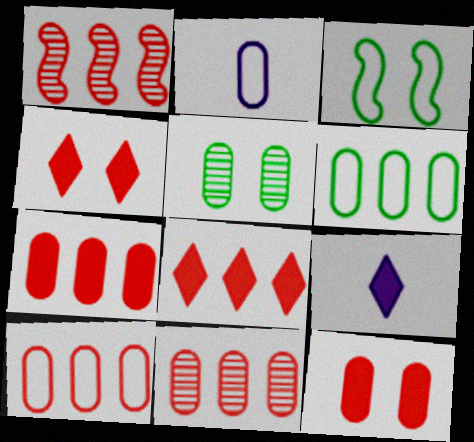[[1, 8, 10], 
[2, 5, 7], 
[3, 9, 11], 
[7, 10, 11]]